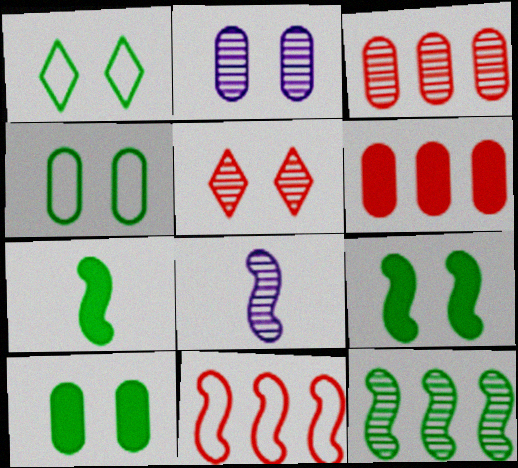[[1, 6, 8], 
[8, 9, 11]]